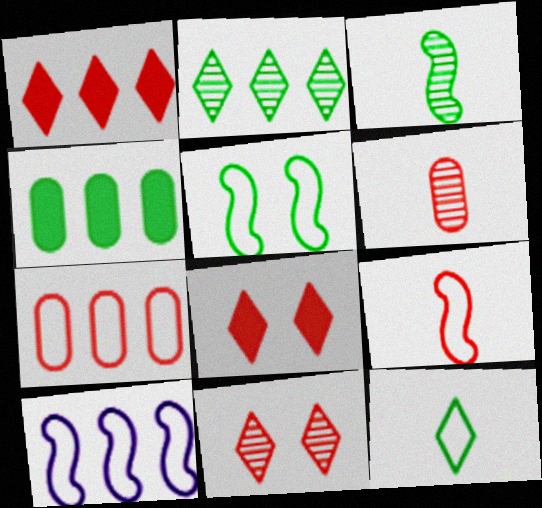[[5, 9, 10]]